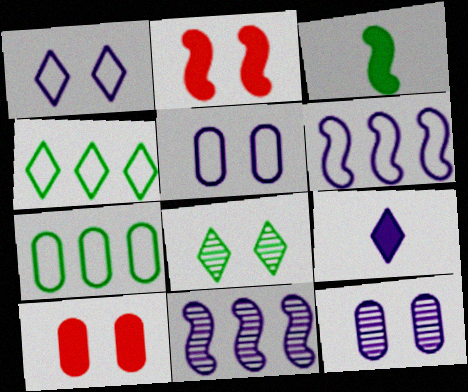[[2, 5, 8], 
[3, 7, 8], 
[5, 9, 11], 
[6, 9, 12]]